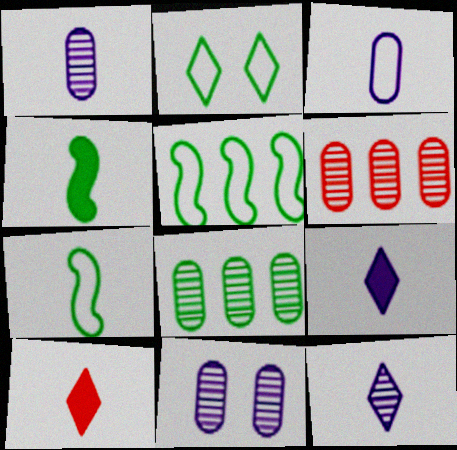[[1, 7, 10], 
[2, 4, 8], 
[5, 10, 11]]